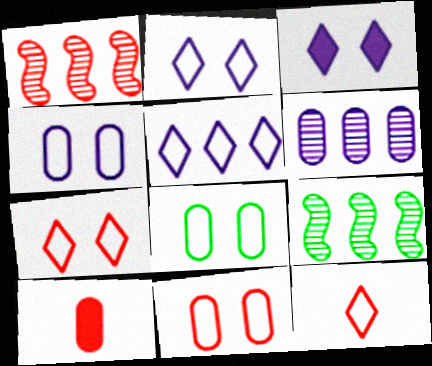[[1, 7, 10], 
[2, 9, 10], 
[4, 8, 11], 
[6, 8, 10]]